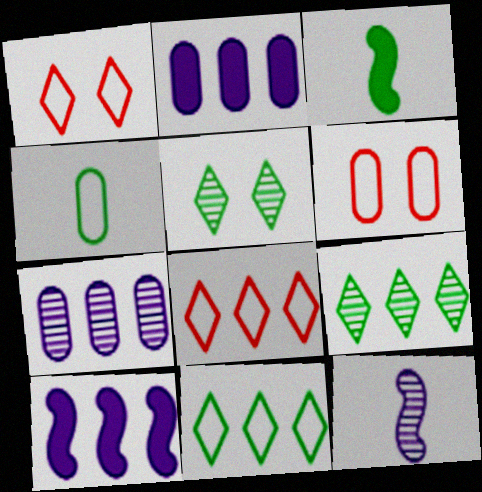[[1, 3, 7]]